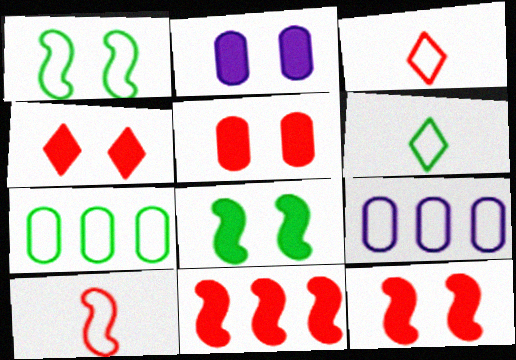[[1, 3, 9], 
[1, 6, 7], 
[2, 4, 8], 
[4, 5, 12]]